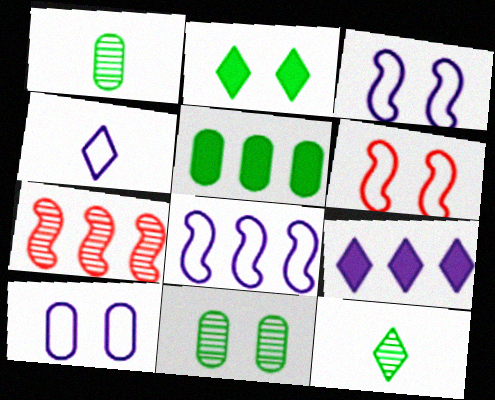[[1, 6, 9], 
[4, 8, 10]]